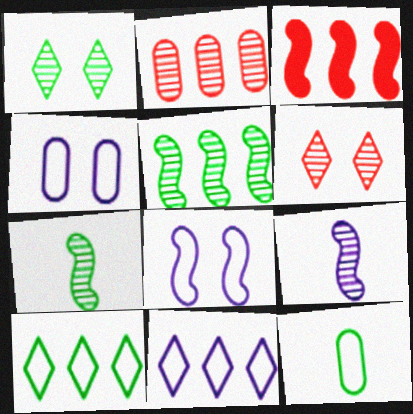[[1, 2, 9], 
[3, 7, 8]]